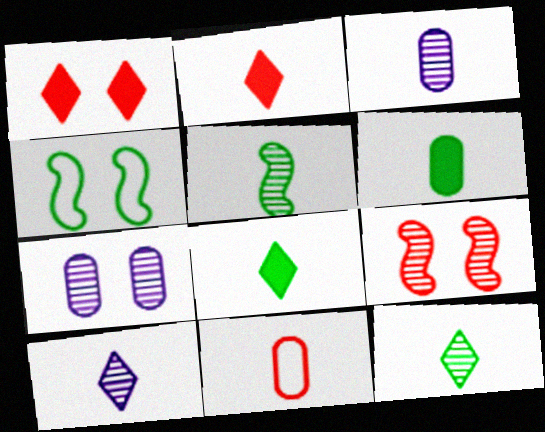[[1, 4, 7], 
[3, 6, 11]]